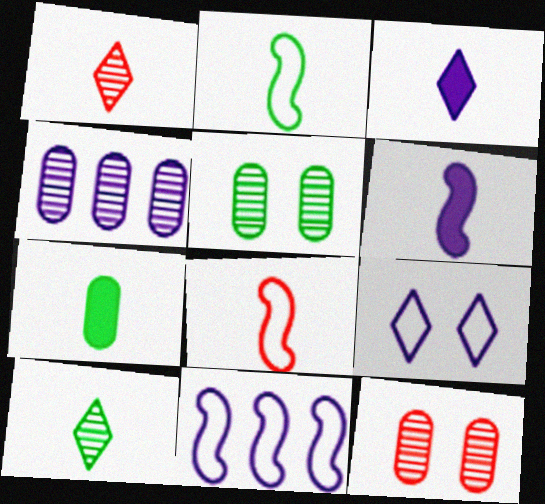[[2, 7, 10], 
[4, 6, 9]]